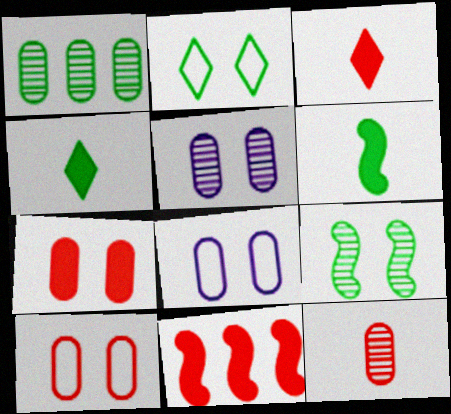[[1, 2, 6], 
[1, 5, 12], 
[3, 7, 11]]